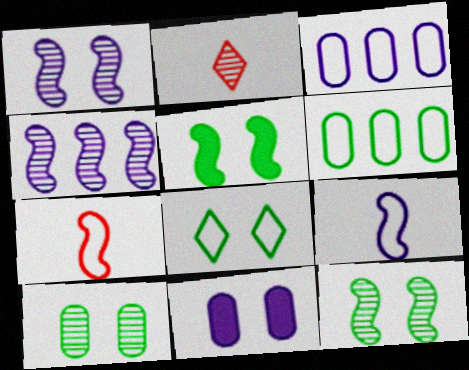[[2, 3, 5], 
[2, 4, 10], 
[3, 7, 8], 
[4, 5, 7], 
[5, 8, 10]]